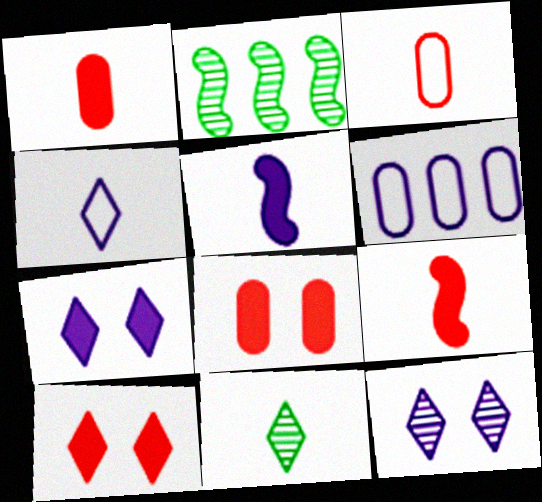[[2, 3, 7], 
[2, 4, 8], 
[3, 5, 11], 
[5, 6, 12]]